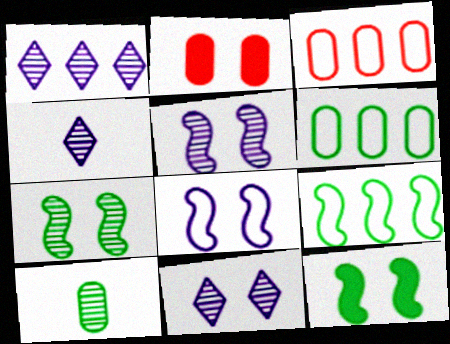[[1, 4, 11], 
[2, 4, 9], 
[3, 4, 12]]